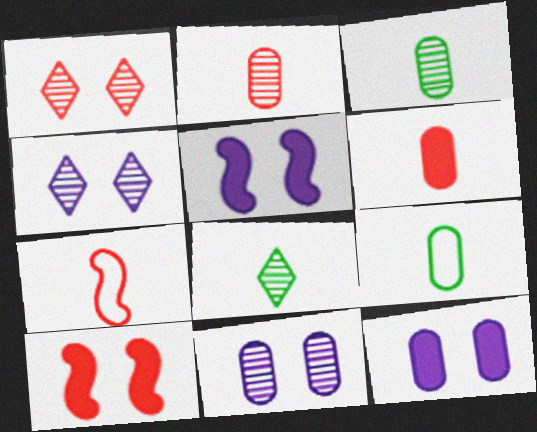[]